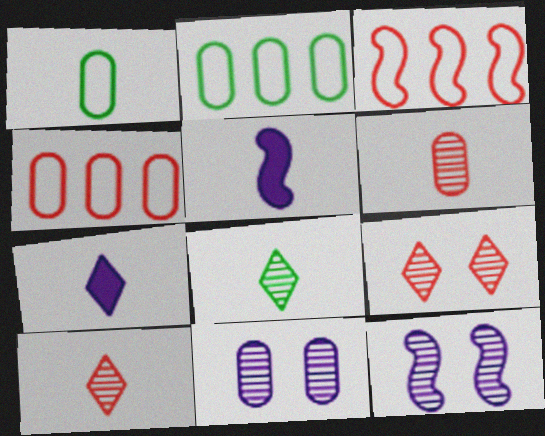[[1, 5, 10], 
[2, 5, 9]]